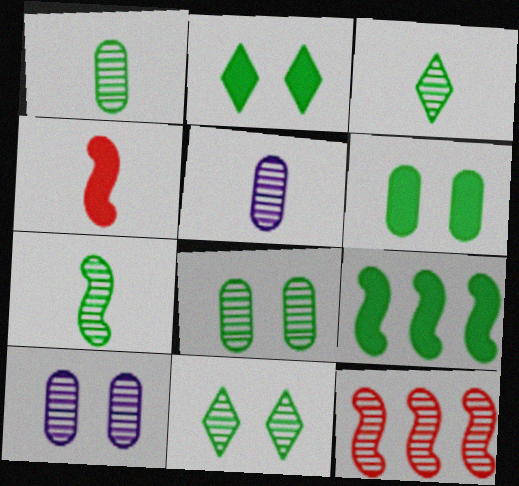[[1, 3, 7], 
[3, 10, 12], 
[5, 11, 12]]